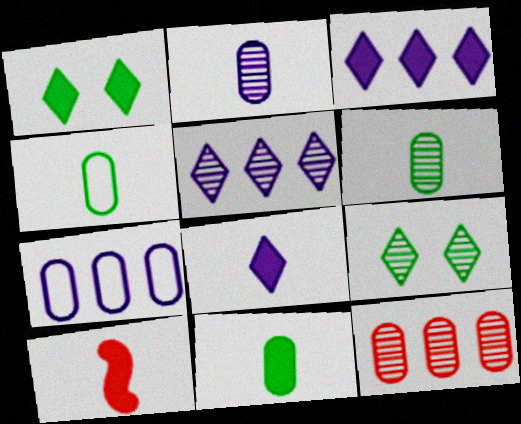[[4, 6, 11], 
[7, 9, 10], 
[8, 10, 11]]